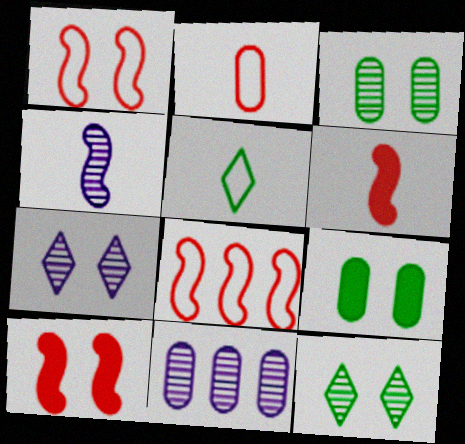[[1, 7, 9], 
[2, 9, 11], 
[4, 7, 11], 
[5, 10, 11]]